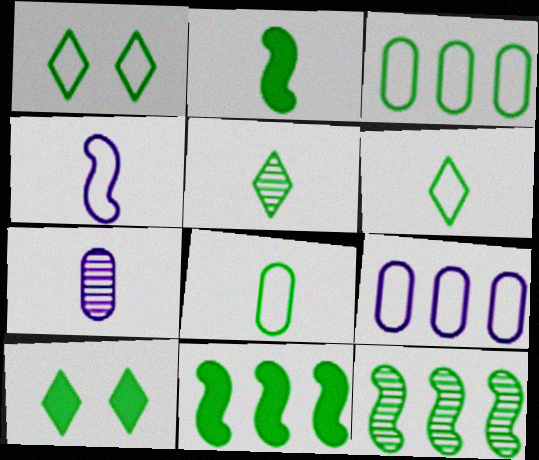[[2, 5, 8], 
[8, 10, 12]]